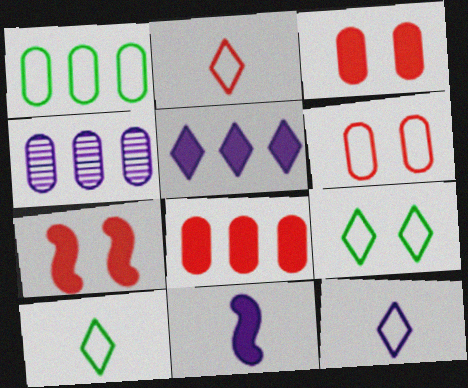[[1, 4, 8], 
[2, 10, 12], 
[4, 7, 10]]